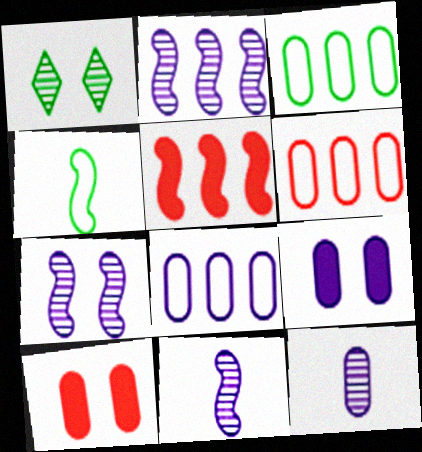[[2, 7, 11], 
[3, 6, 8], 
[3, 10, 12], 
[4, 5, 7], 
[8, 9, 12]]